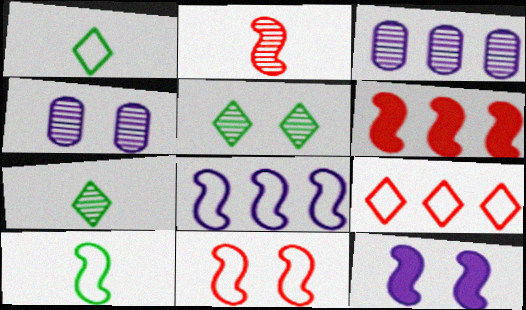[[1, 4, 6], 
[2, 3, 5], 
[2, 6, 11], 
[8, 10, 11]]